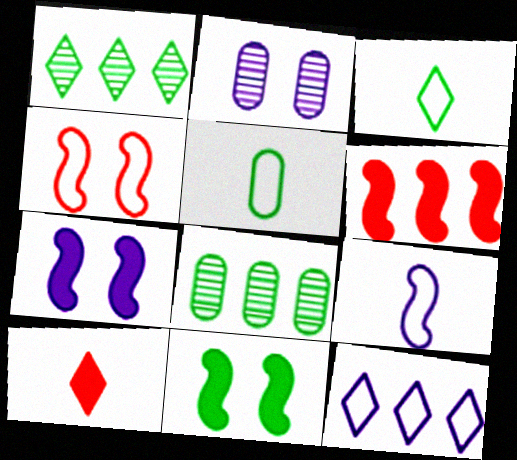[[1, 5, 11], 
[2, 3, 6], 
[3, 8, 11], 
[4, 5, 12], 
[6, 8, 12]]